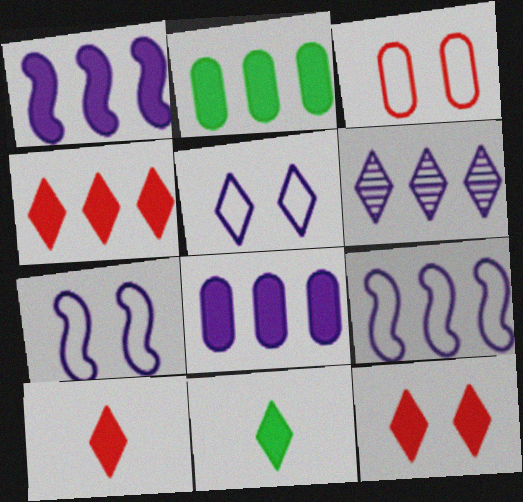[[1, 2, 4], 
[4, 10, 12], 
[6, 8, 9]]